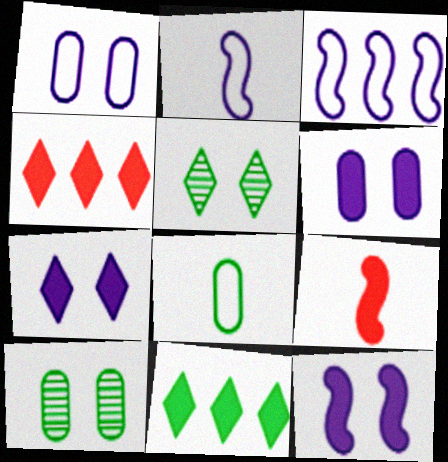[[2, 4, 10], 
[6, 7, 12], 
[6, 9, 11]]